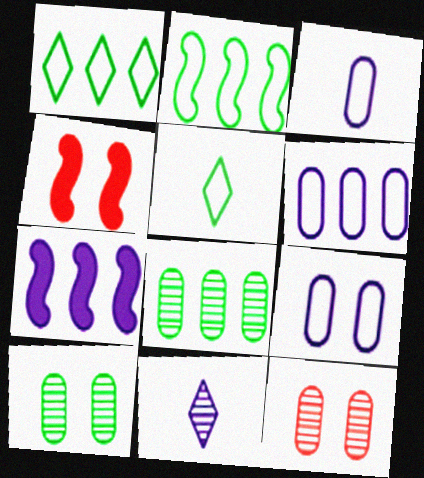[[3, 6, 9], 
[5, 7, 12], 
[7, 9, 11]]